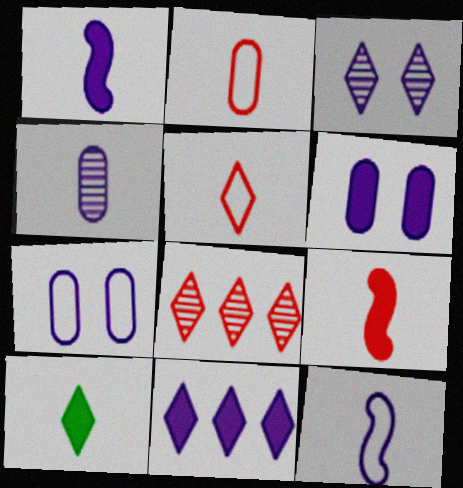[[1, 6, 11]]